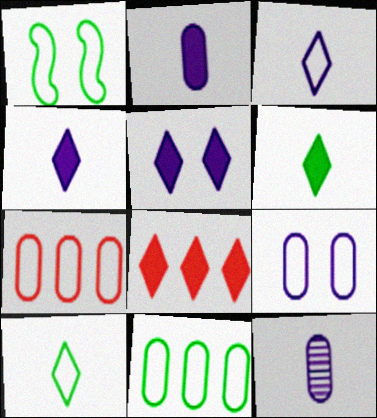[[1, 3, 7], 
[1, 8, 12], 
[1, 10, 11], 
[5, 6, 8]]